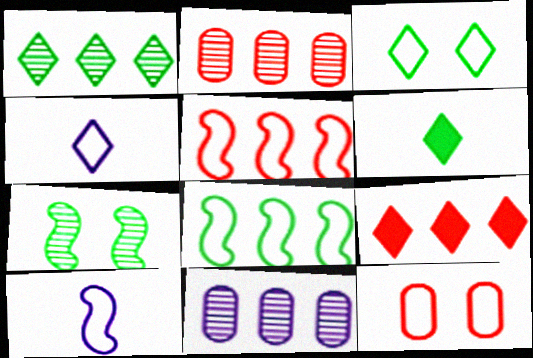[[1, 3, 6], 
[2, 5, 9], 
[4, 8, 12], 
[8, 9, 11]]